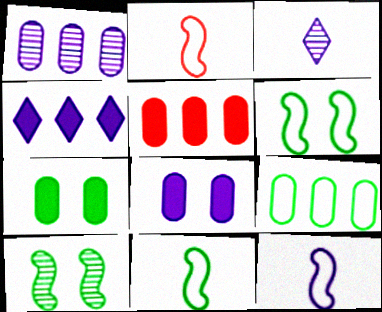[[1, 5, 9], 
[2, 11, 12], 
[3, 5, 6]]